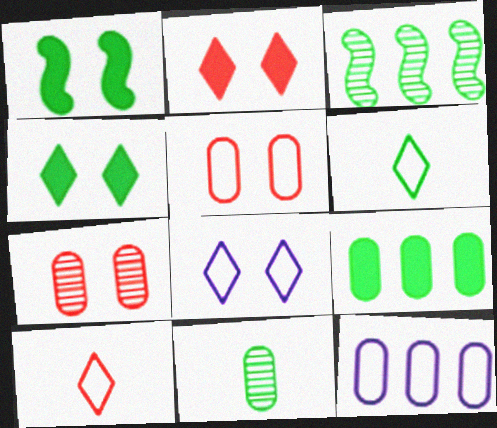[[1, 7, 8]]